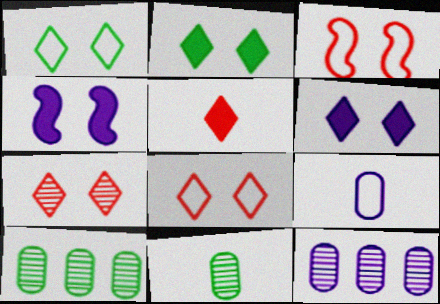[[1, 6, 7]]